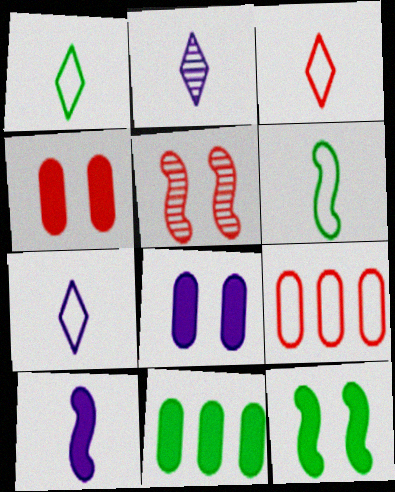[[1, 3, 7], 
[2, 9, 12], 
[5, 7, 11]]